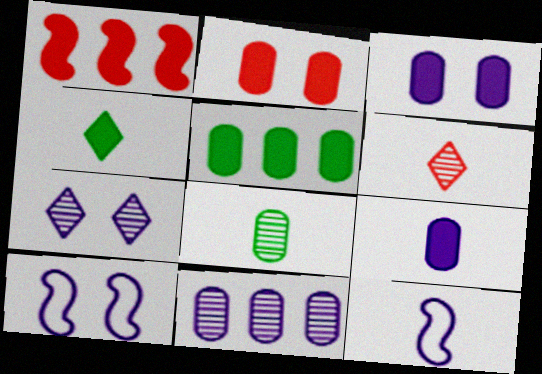[[1, 3, 4], 
[2, 5, 9], 
[3, 7, 10], 
[5, 6, 10]]